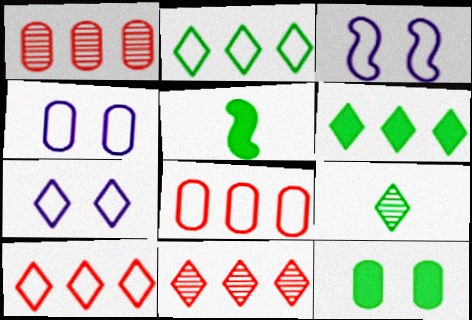[[1, 5, 7], 
[3, 4, 7], 
[4, 5, 11], 
[5, 6, 12]]